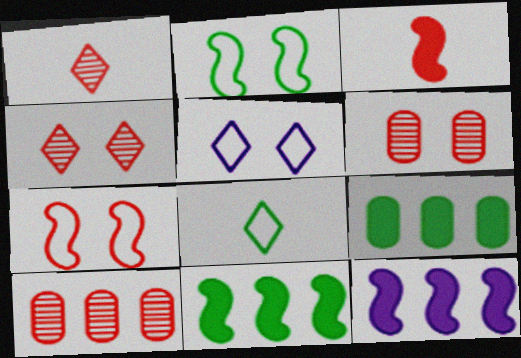[[6, 8, 12]]